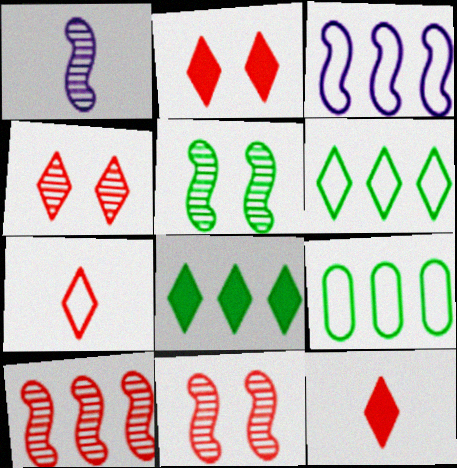[[1, 2, 9], 
[1, 5, 10]]